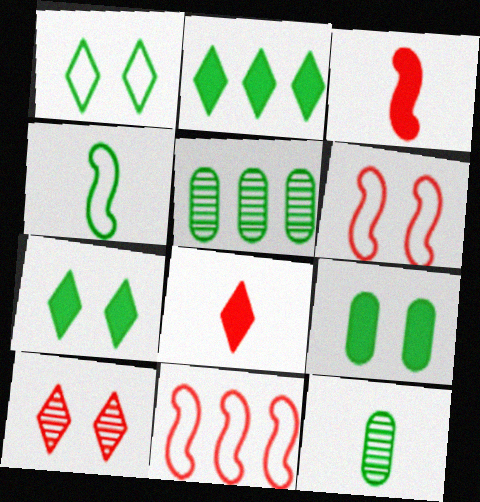[[4, 5, 7]]